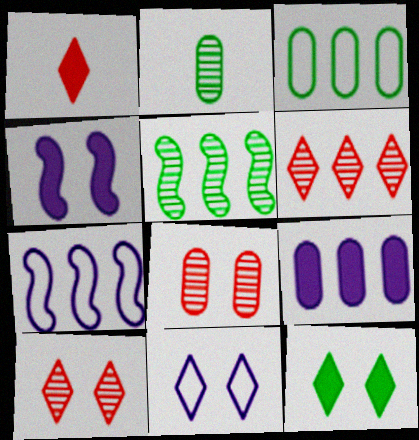[[10, 11, 12]]